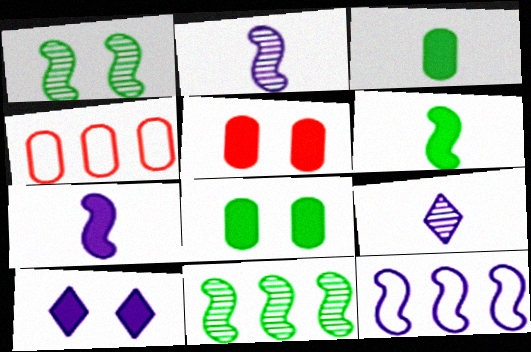[]